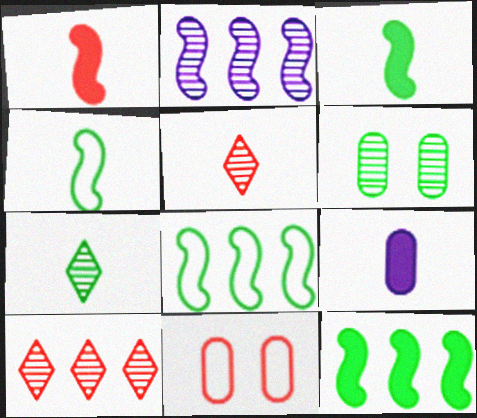[[1, 10, 11], 
[2, 5, 6], 
[4, 5, 9]]